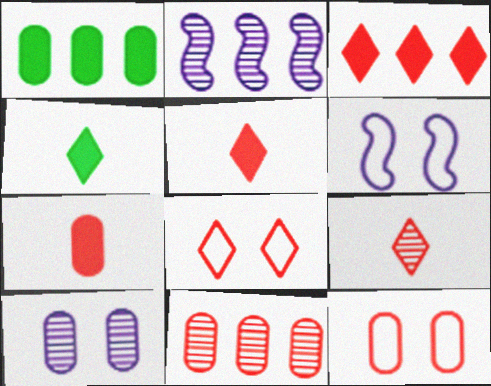[[1, 6, 9], 
[2, 4, 12], 
[3, 8, 9], 
[4, 6, 11], 
[7, 11, 12]]